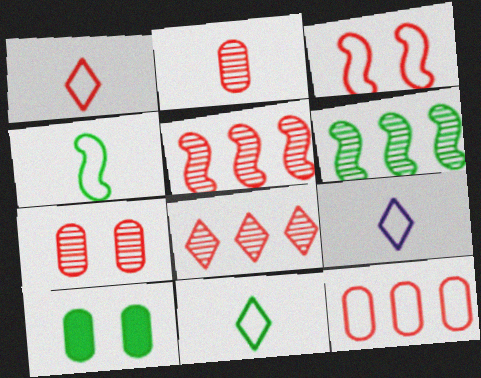[[1, 3, 12], 
[1, 9, 11], 
[5, 9, 10], 
[6, 10, 11]]